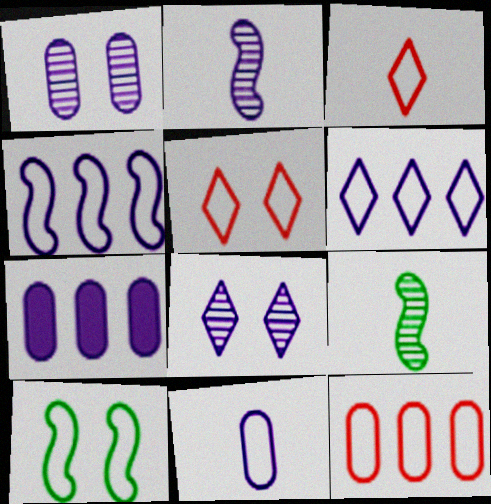[[1, 7, 11], 
[5, 7, 9]]